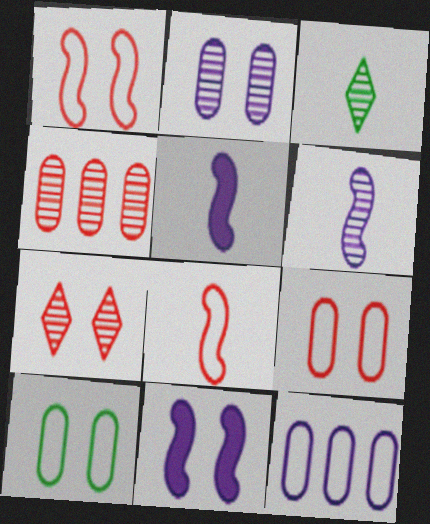[[7, 10, 11]]